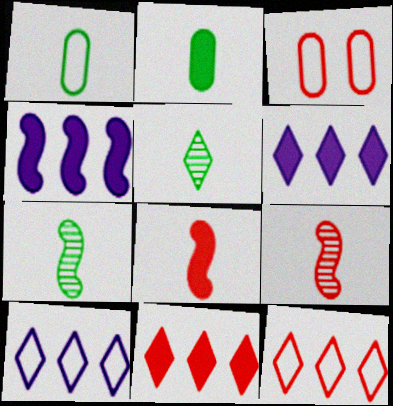[[3, 4, 5], 
[3, 6, 7], 
[3, 9, 11]]